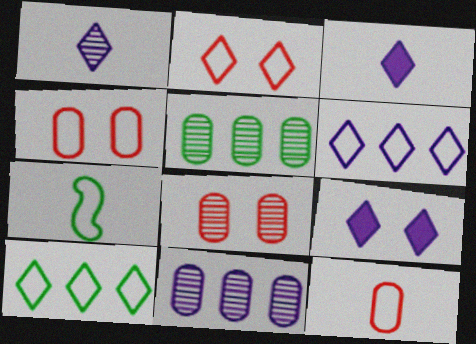[[1, 6, 9], 
[4, 6, 7]]